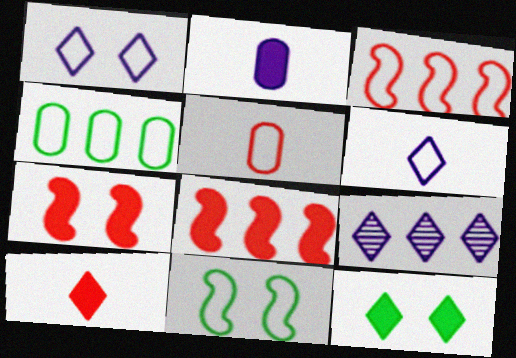[[2, 8, 12], 
[4, 8, 9]]